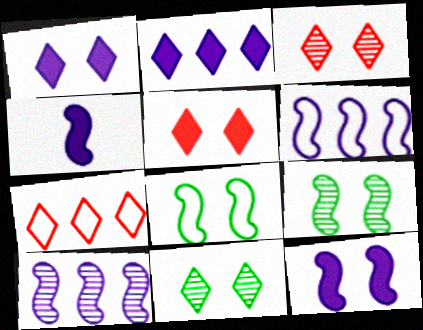[]